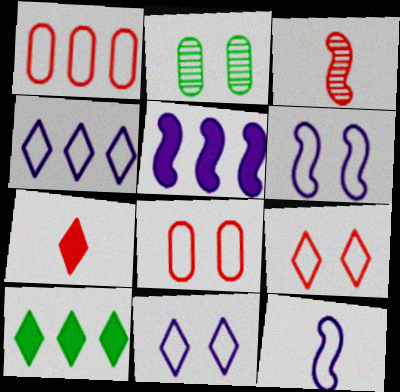[]